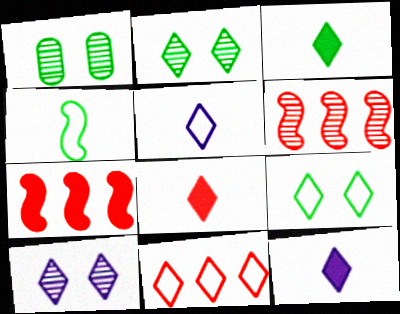[[1, 5, 7], 
[2, 11, 12], 
[3, 8, 12], 
[3, 10, 11], 
[5, 9, 11]]